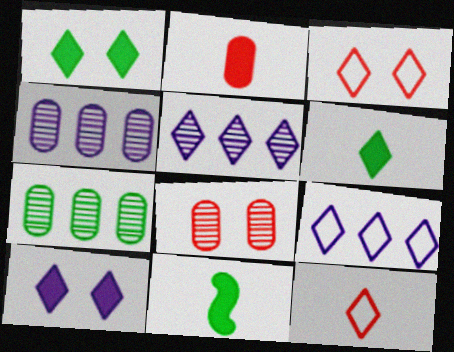[[1, 5, 12], 
[3, 4, 11], 
[3, 5, 6], 
[8, 9, 11]]